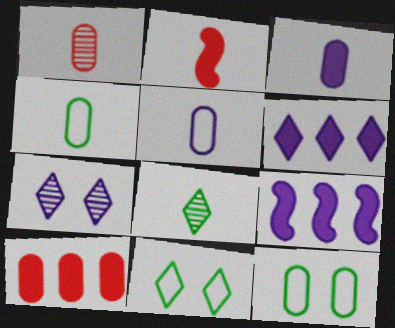[[1, 3, 4], 
[1, 9, 11], 
[2, 5, 8], 
[5, 7, 9]]